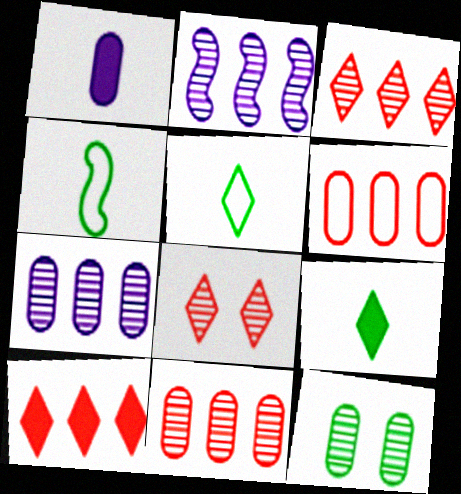[[1, 6, 12]]